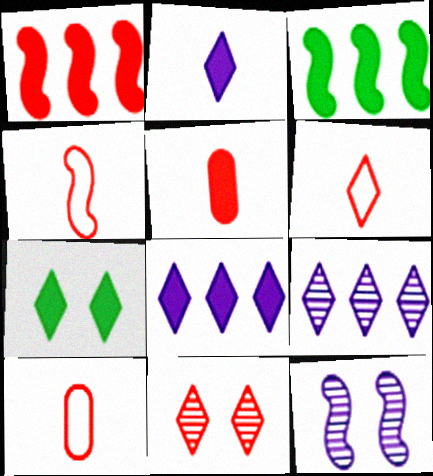[[1, 10, 11], 
[3, 4, 12], 
[4, 6, 10], 
[6, 7, 9]]